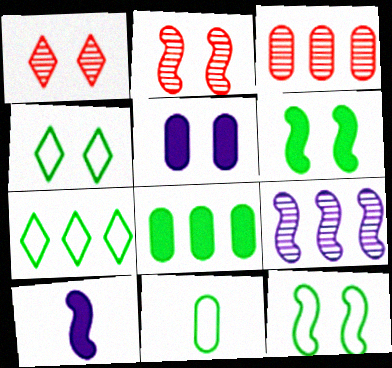[[1, 5, 12], 
[2, 4, 5], 
[3, 4, 10], 
[3, 5, 11], 
[7, 11, 12]]